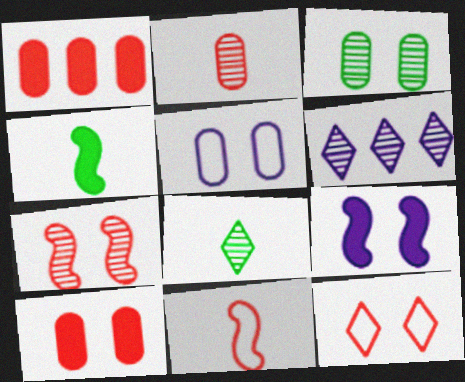[[3, 5, 10], 
[3, 9, 12], 
[7, 10, 12]]